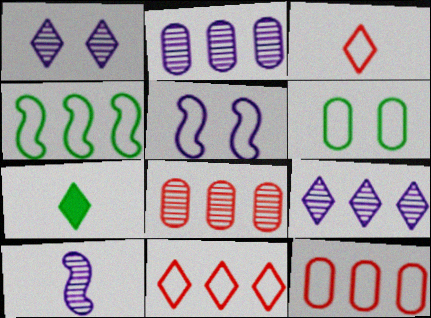[[1, 2, 10], 
[1, 7, 11], 
[5, 7, 8]]